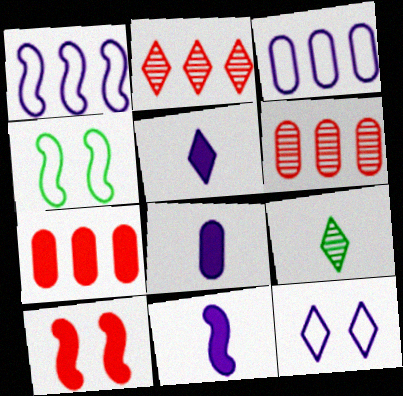[[2, 4, 8], 
[3, 9, 10], 
[4, 5, 6], 
[5, 8, 11]]